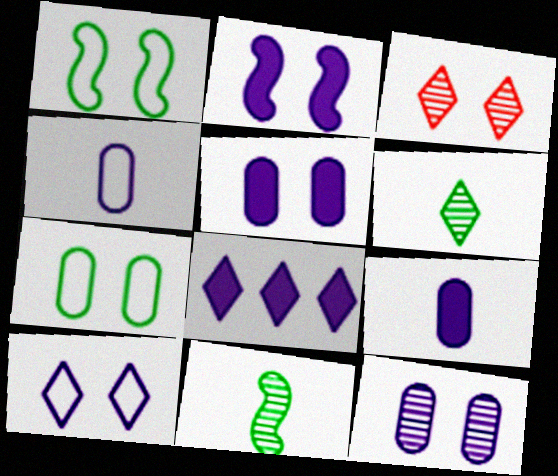[[1, 3, 5], 
[2, 3, 7], 
[2, 8, 9], 
[2, 10, 12]]